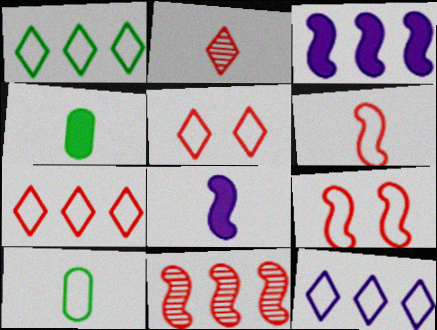[[1, 7, 12], 
[2, 8, 10], 
[9, 10, 12]]